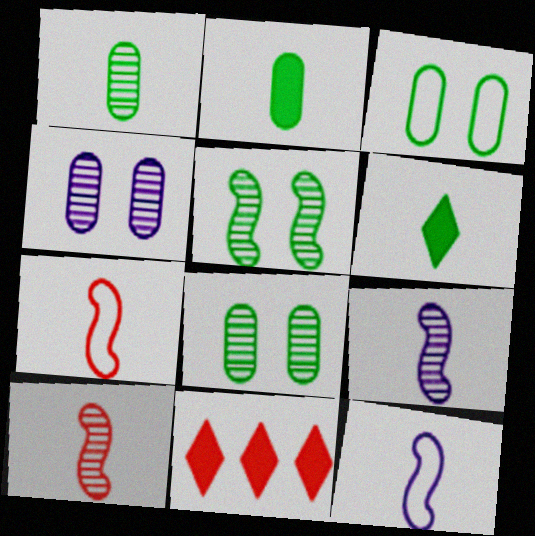[[3, 9, 11], 
[8, 11, 12]]